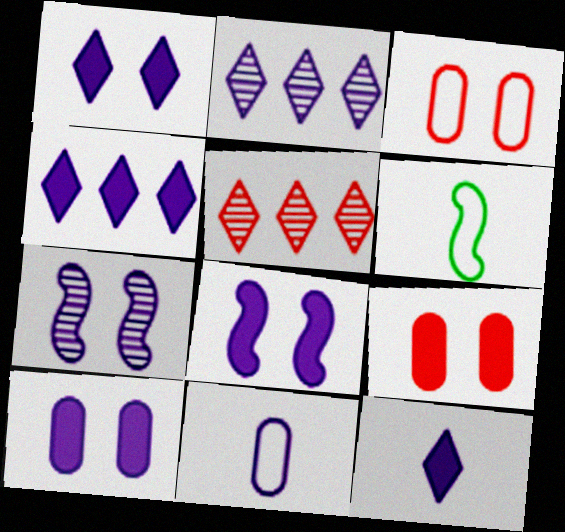[[1, 4, 12], 
[1, 8, 10], 
[2, 6, 9], 
[2, 8, 11], 
[4, 7, 11], 
[5, 6, 10]]